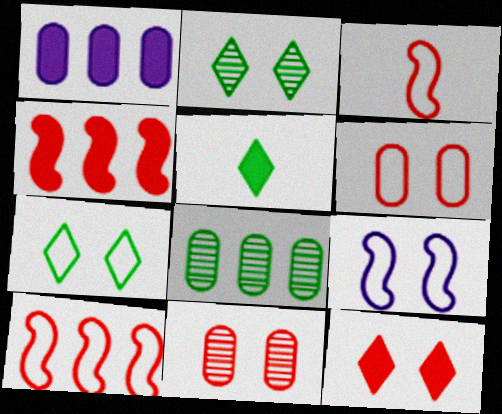[[1, 2, 3], 
[6, 7, 9]]